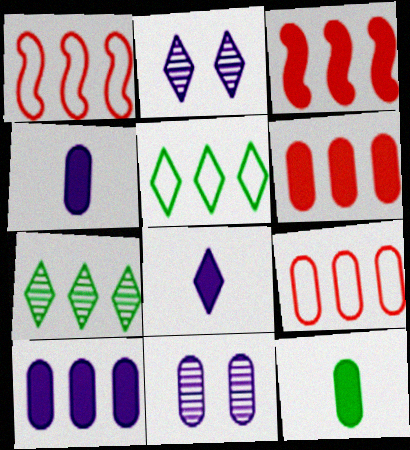[[1, 2, 12], 
[1, 7, 10], 
[9, 11, 12]]